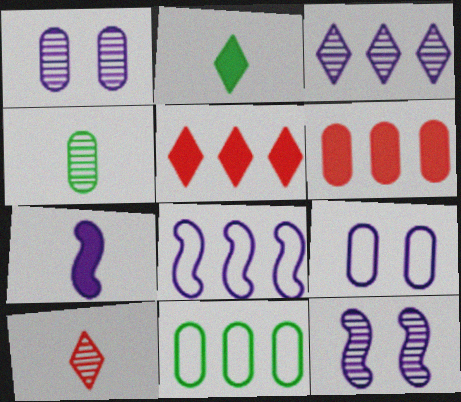[[3, 7, 9], 
[4, 6, 9], 
[7, 8, 12]]